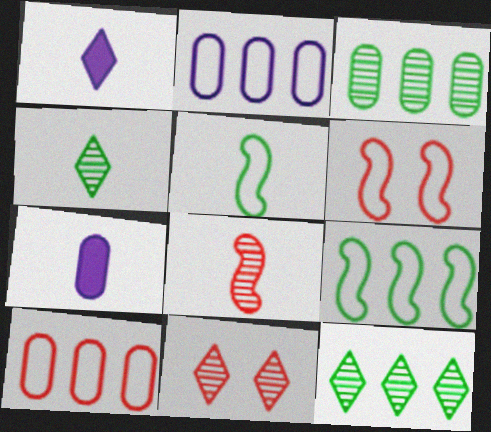[[1, 3, 6], 
[6, 7, 12], 
[7, 9, 11]]